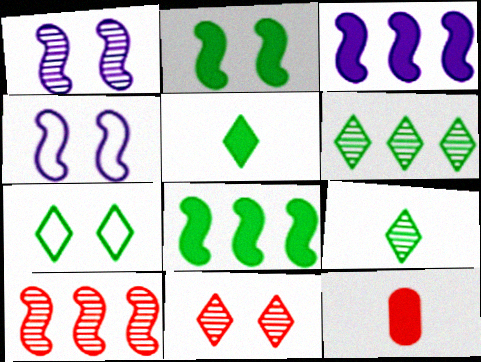[[4, 6, 12], 
[5, 6, 7]]